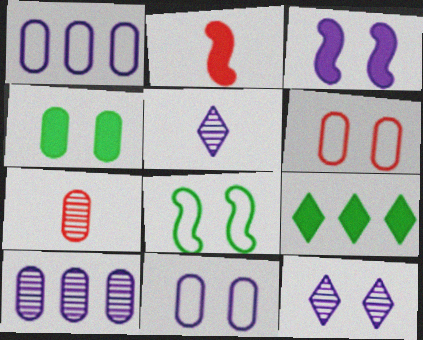[[1, 3, 5], 
[1, 4, 7], 
[3, 11, 12]]